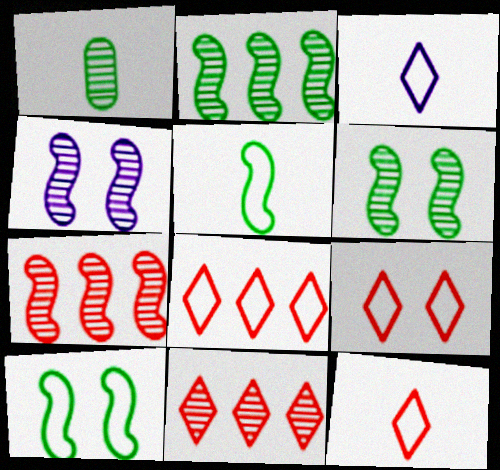[[1, 4, 11], 
[8, 9, 12]]